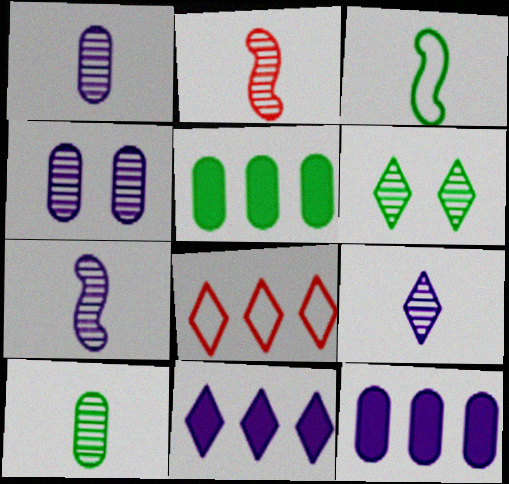[[1, 7, 9], 
[2, 9, 10], 
[3, 5, 6]]